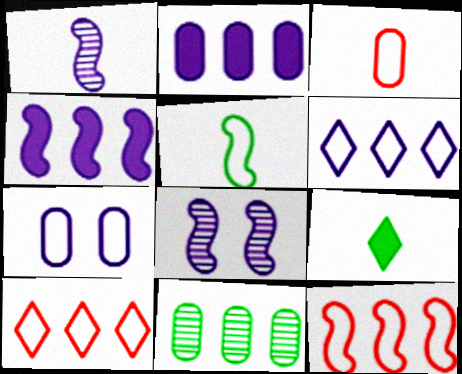[[1, 3, 9], 
[4, 10, 11], 
[5, 7, 10]]